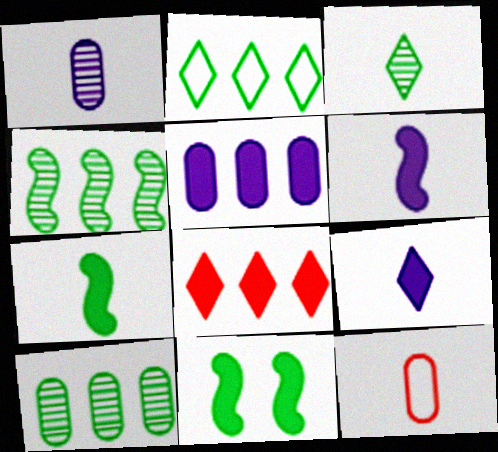[[3, 6, 12]]